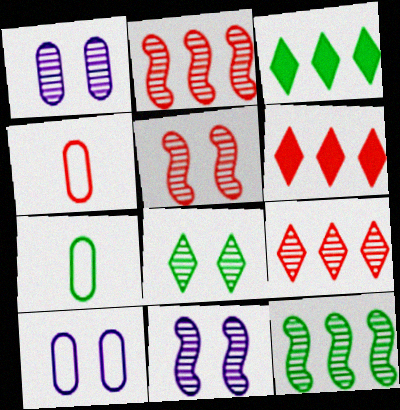[[1, 5, 8], 
[3, 4, 11], 
[4, 5, 6], 
[6, 7, 11]]